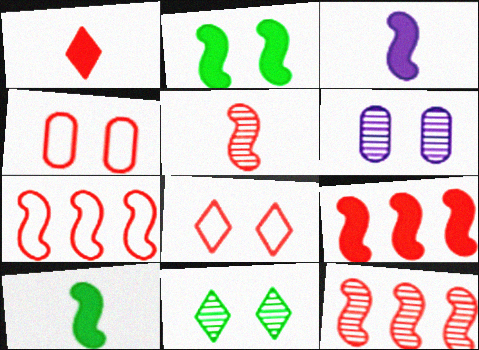[[1, 4, 12], 
[2, 3, 9], 
[2, 6, 8], 
[7, 9, 12]]